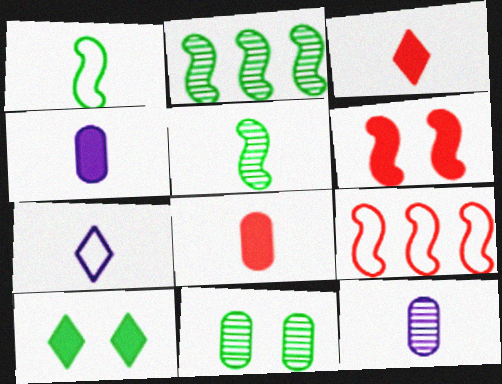[[1, 3, 12], 
[5, 7, 8], 
[9, 10, 12]]